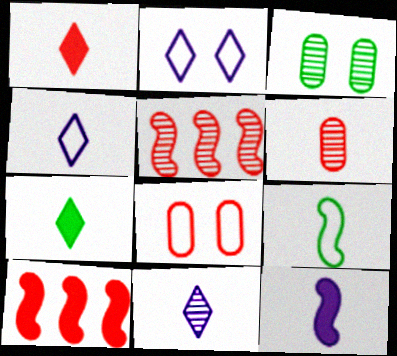[[1, 5, 8], 
[3, 4, 10], 
[3, 5, 11]]